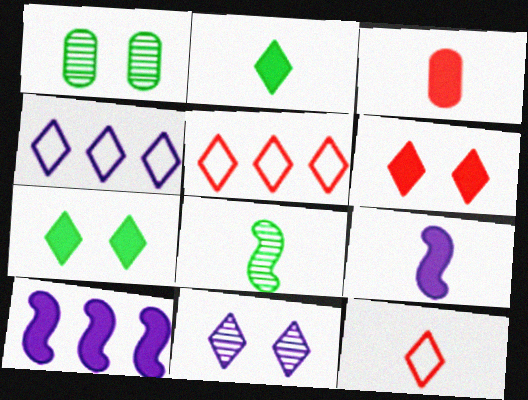[[1, 5, 9], 
[1, 10, 12], 
[2, 3, 9], 
[2, 5, 11], 
[3, 7, 10]]